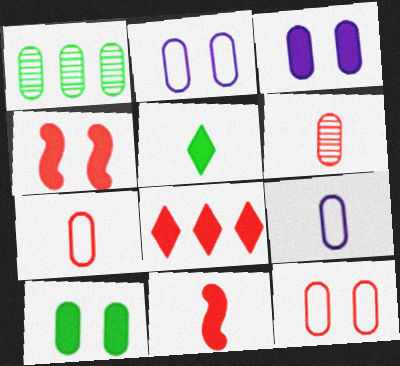[[1, 3, 7]]